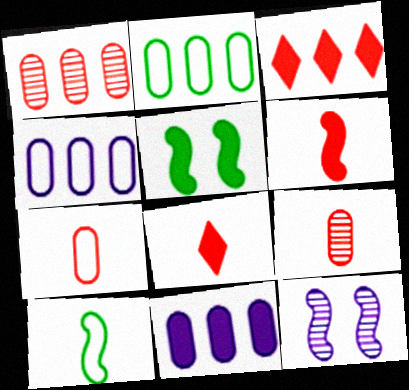[[1, 2, 11], 
[2, 8, 12], 
[5, 8, 11]]